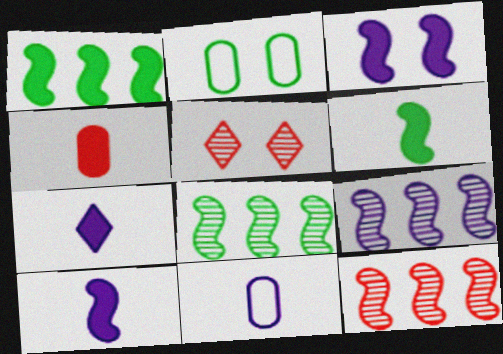[[1, 5, 11], 
[2, 3, 5], 
[2, 7, 12], 
[4, 6, 7], 
[8, 9, 12]]